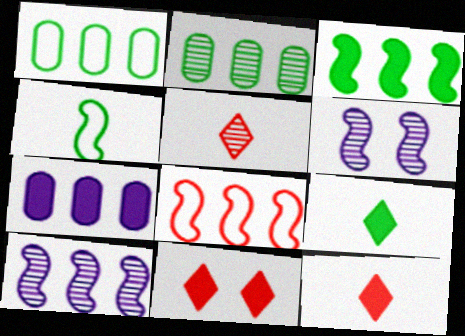[[1, 6, 12], 
[2, 5, 6], 
[3, 8, 10]]